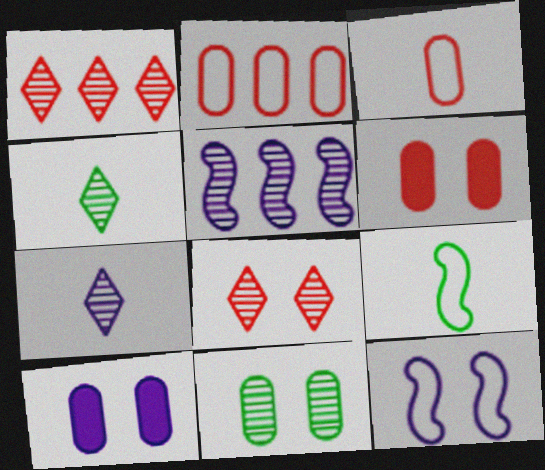[[1, 9, 10]]